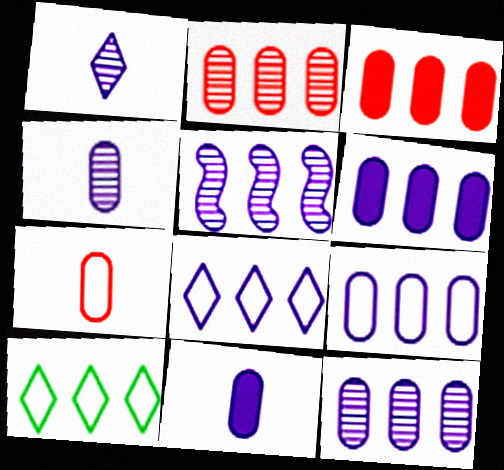[[3, 5, 10], 
[5, 6, 8], 
[6, 9, 12]]